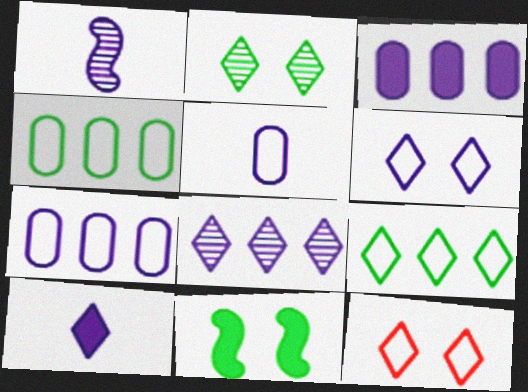[[1, 3, 6], 
[1, 5, 10], 
[6, 8, 10]]